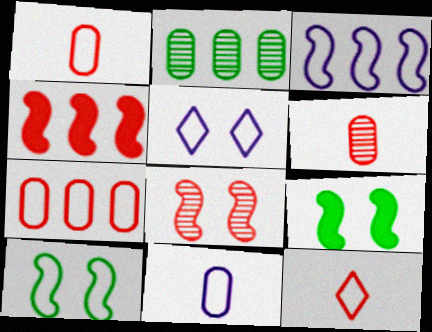[[3, 5, 11]]